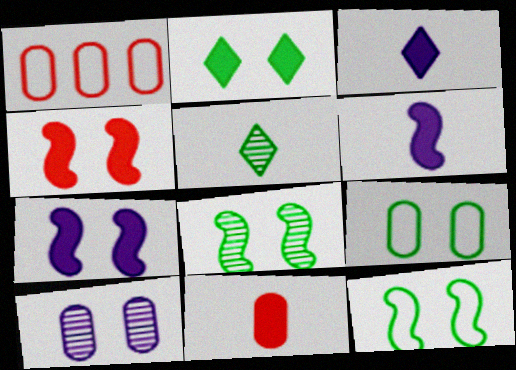[[1, 3, 8], 
[1, 5, 7], 
[2, 8, 9]]